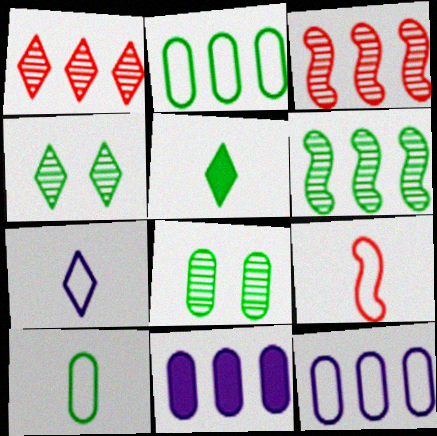[[4, 9, 11], 
[7, 9, 10]]